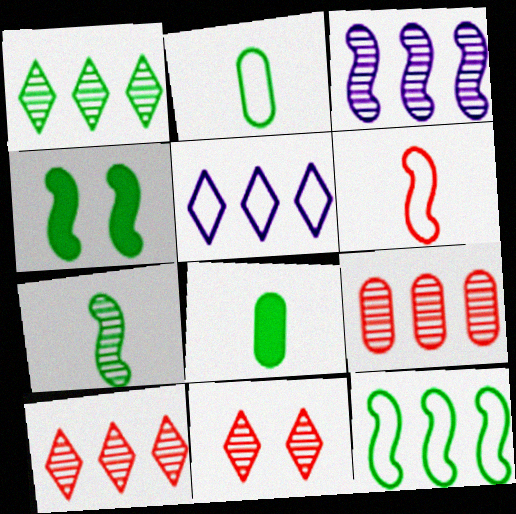[[1, 2, 4], 
[1, 3, 9], 
[3, 4, 6], 
[4, 7, 12]]